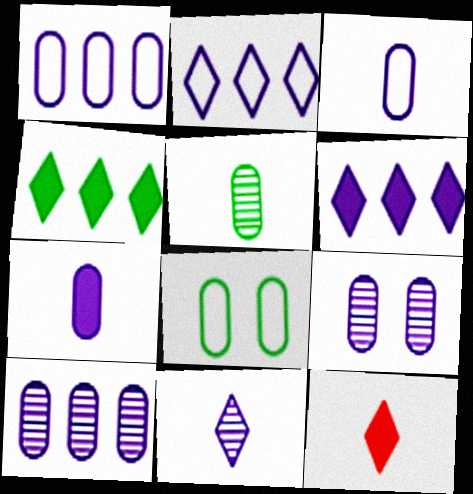[[1, 7, 9]]